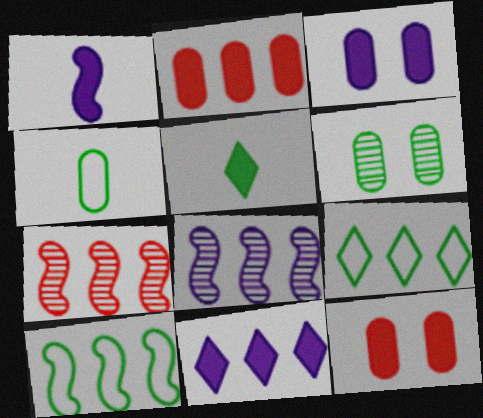[[1, 3, 11], 
[2, 8, 9], 
[5, 6, 10]]